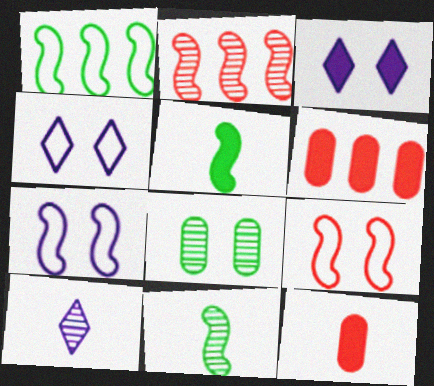[[2, 5, 7], 
[2, 8, 10], 
[3, 5, 6], 
[3, 8, 9], 
[4, 6, 11]]